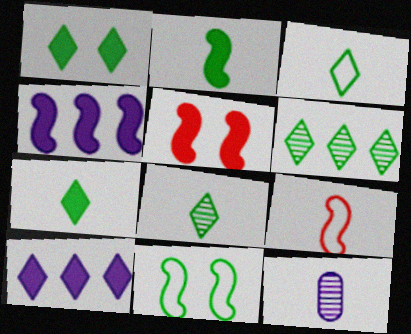[[1, 3, 6], 
[2, 4, 5], 
[3, 7, 8], 
[7, 9, 12]]